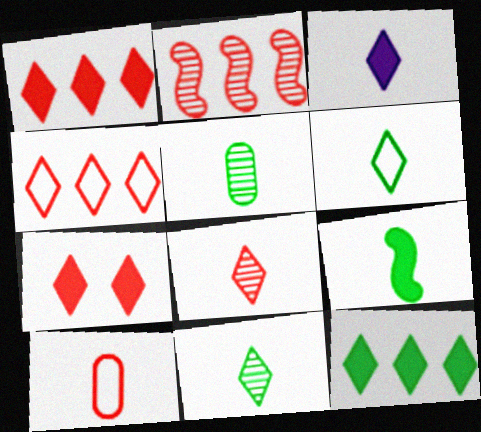[[2, 7, 10], 
[3, 6, 8], 
[3, 7, 12], 
[4, 7, 8], 
[5, 6, 9]]